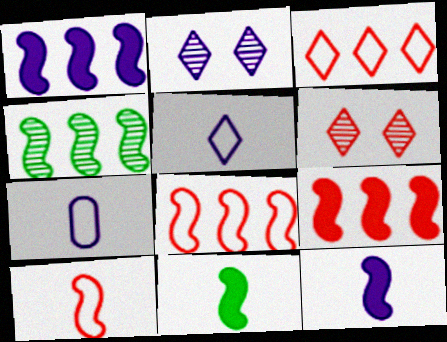[[1, 2, 7], 
[1, 4, 8]]